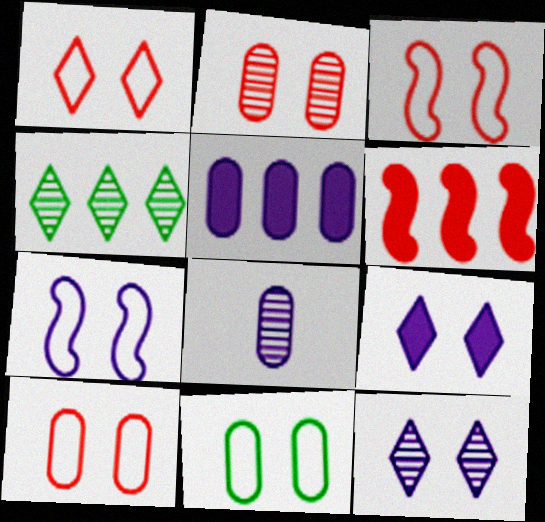[[1, 3, 10], 
[1, 7, 11]]